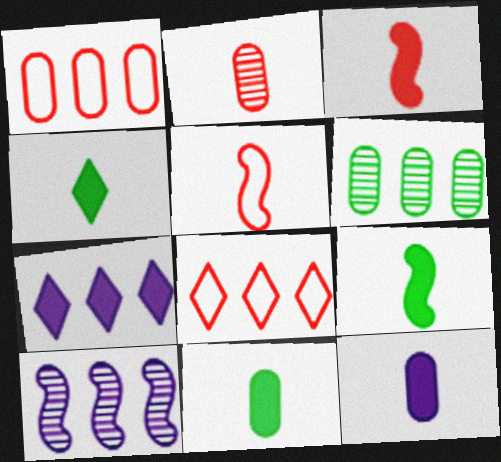[[3, 4, 12], 
[4, 9, 11]]